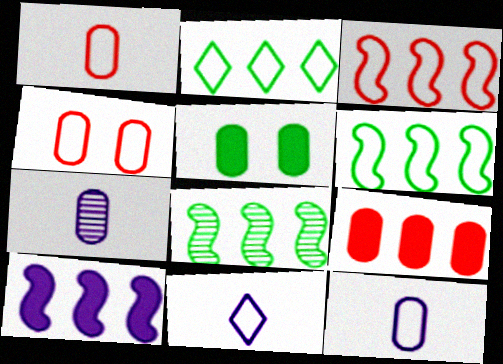[[3, 8, 10], 
[4, 6, 11]]